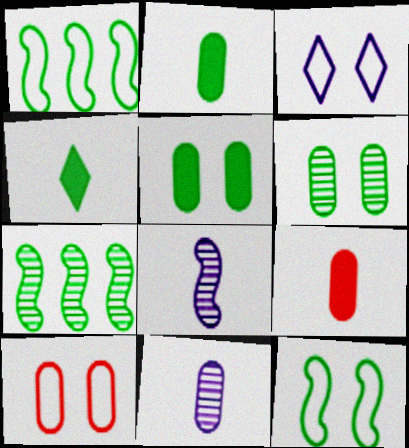[[1, 4, 6], 
[3, 7, 9], 
[3, 10, 12]]